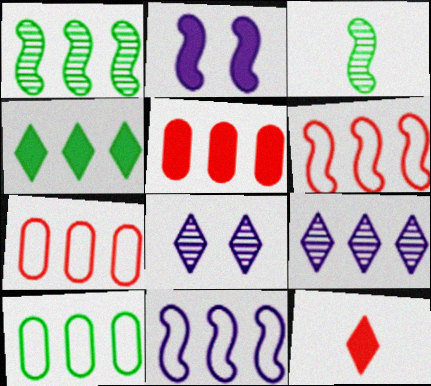[[1, 4, 10], 
[2, 3, 6]]